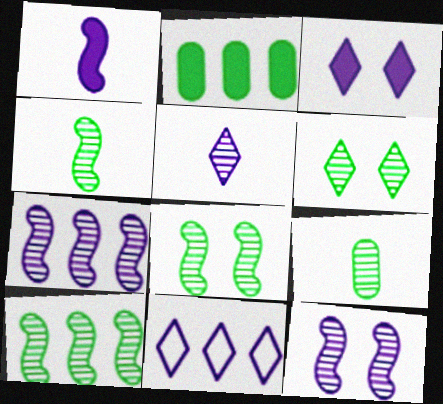[[3, 5, 11], 
[4, 8, 10], 
[6, 9, 10]]